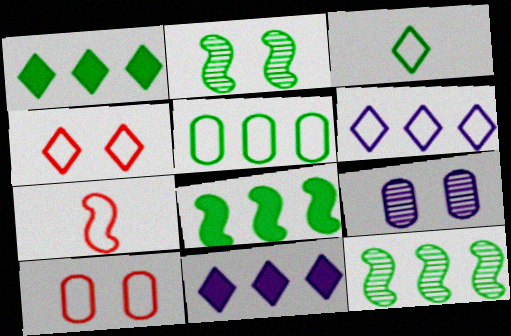[[1, 5, 12], 
[1, 7, 9], 
[3, 4, 6]]